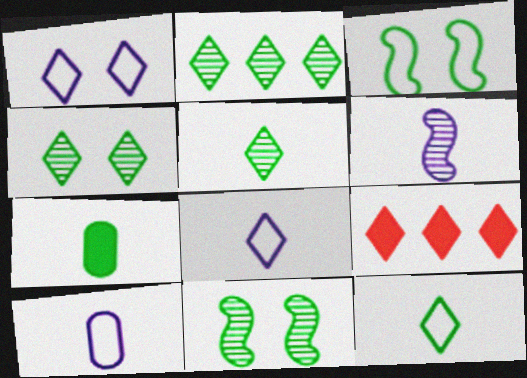[[1, 5, 9], 
[2, 3, 7], 
[2, 4, 5], 
[4, 8, 9], 
[9, 10, 11]]